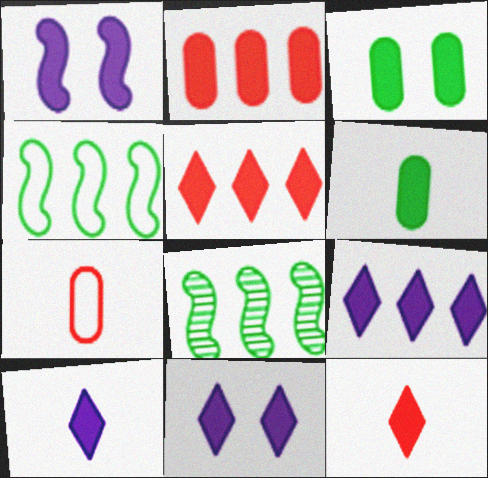[[1, 5, 6], 
[7, 8, 11], 
[9, 10, 11]]